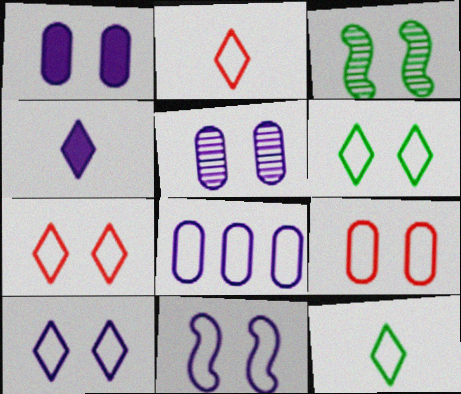[[1, 3, 7], 
[6, 7, 10], 
[6, 9, 11]]